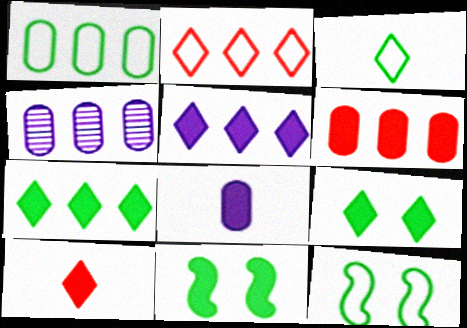[[1, 3, 12], 
[1, 4, 6], 
[4, 10, 12], 
[5, 9, 10]]